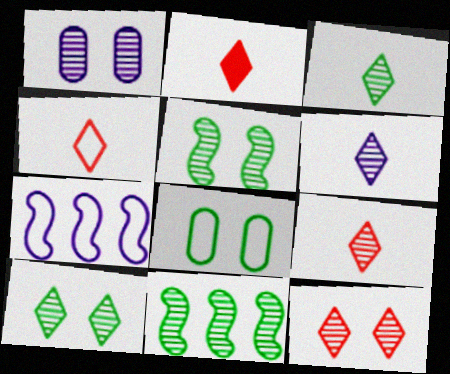[[1, 5, 12], 
[1, 9, 11], 
[2, 4, 9], 
[3, 6, 9], 
[4, 7, 8]]